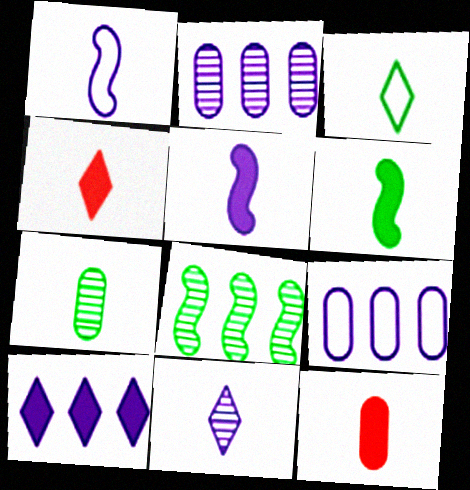[[1, 4, 7], 
[3, 4, 11], 
[3, 6, 7]]